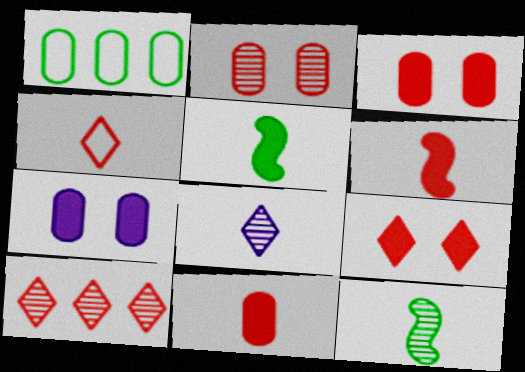[[4, 9, 10]]